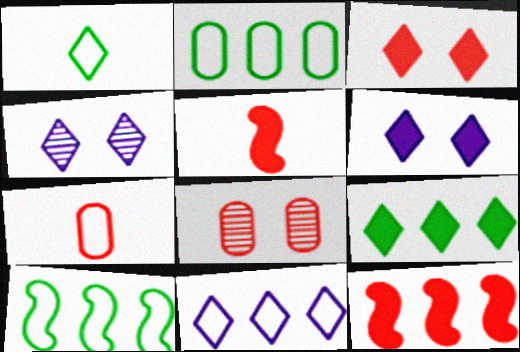[[2, 4, 5]]